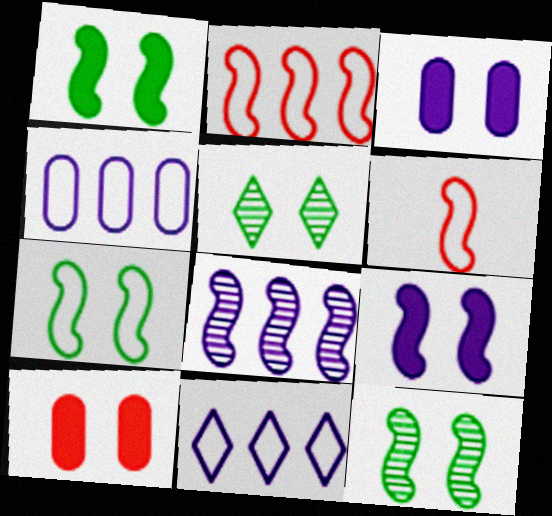[[1, 6, 8], 
[1, 7, 12]]